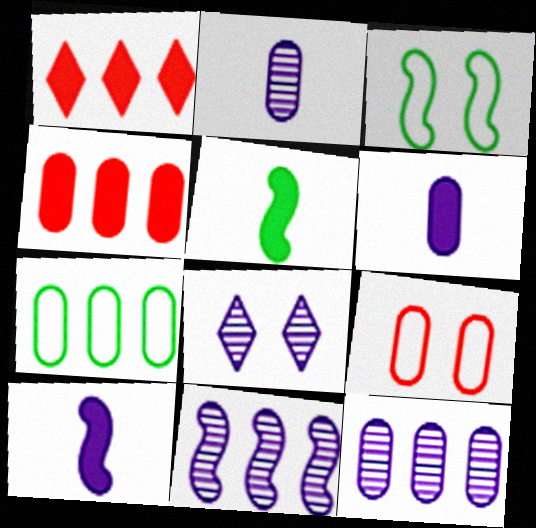[[1, 2, 3], 
[1, 7, 11], 
[2, 8, 11], 
[4, 7, 12]]